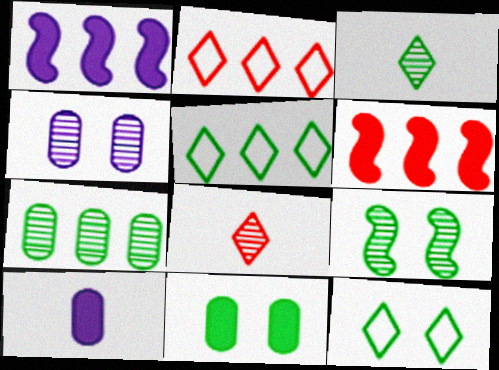[[1, 2, 7], 
[2, 9, 10], 
[3, 7, 9], 
[9, 11, 12]]